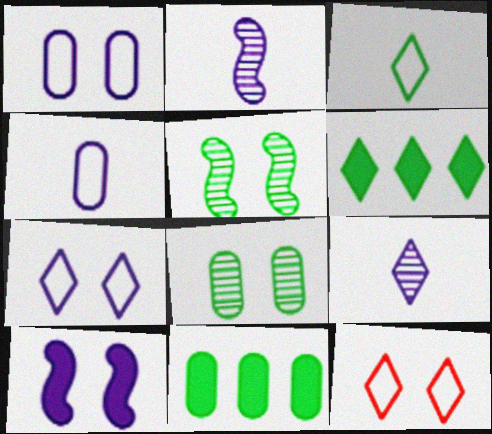[[2, 11, 12], 
[3, 5, 11], 
[6, 9, 12], 
[8, 10, 12]]